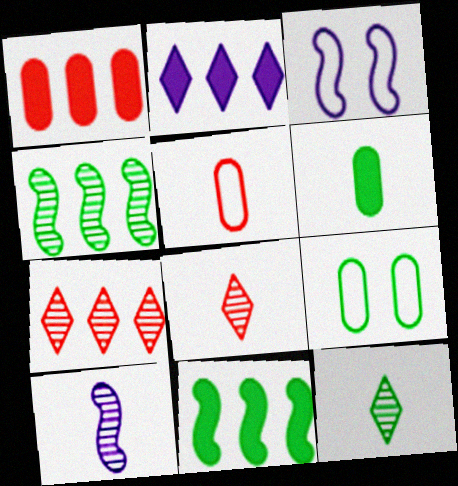[[1, 2, 11], 
[1, 3, 12], 
[3, 6, 7], 
[9, 11, 12]]